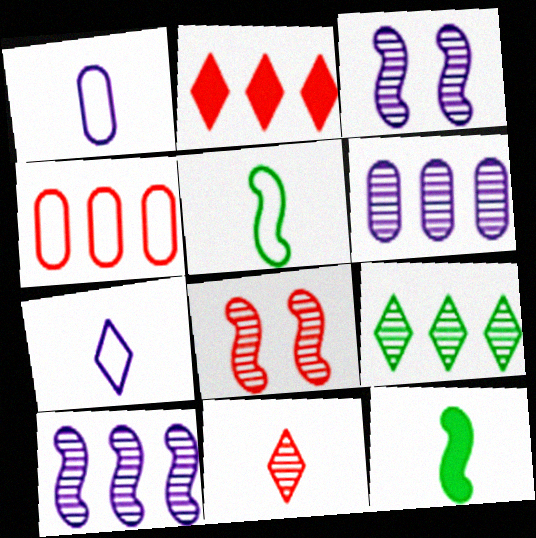[[1, 11, 12]]